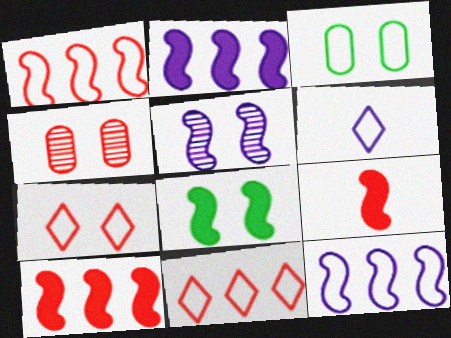[[1, 3, 6], 
[2, 8, 9], 
[4, 9, 11]]